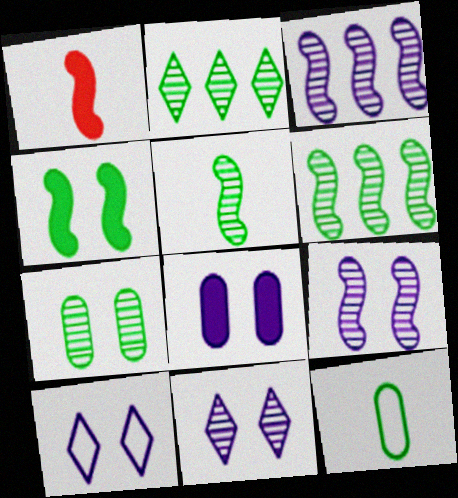[[2, 4, 12], 
[2, 5, 7], 
[8, 9, 10]]